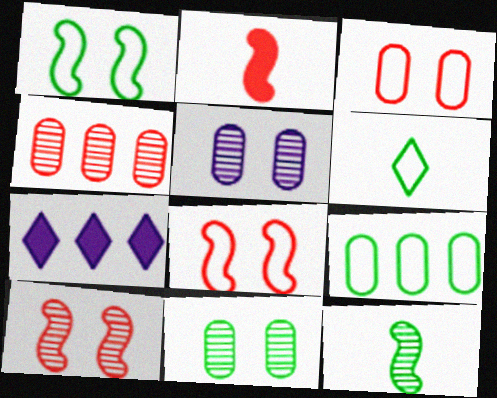[[1, 6, 9], 
[3, 7, 12]]